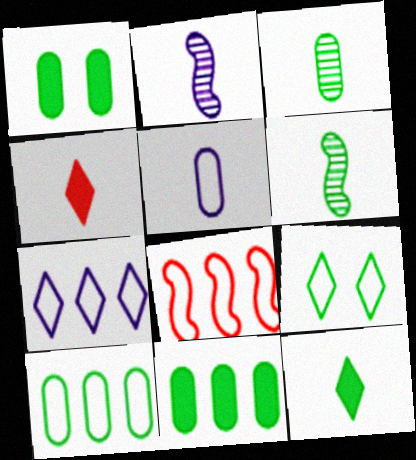[[1, 3, 10], 
[4, 5, 6], 
[5, 8, 9], 
[6, 9, 11], 
[7, 8, 10]]